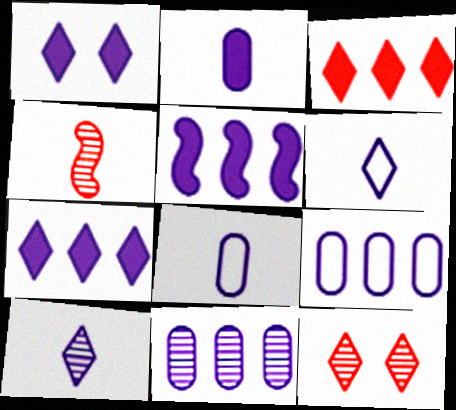[[1, 2, 5]]